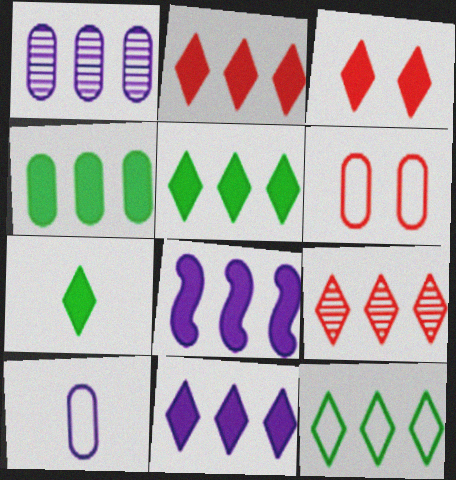[[2, 4, 8], 
[2, 5, 11], 
[3, 7, 11], 
[9, 11, 12]]